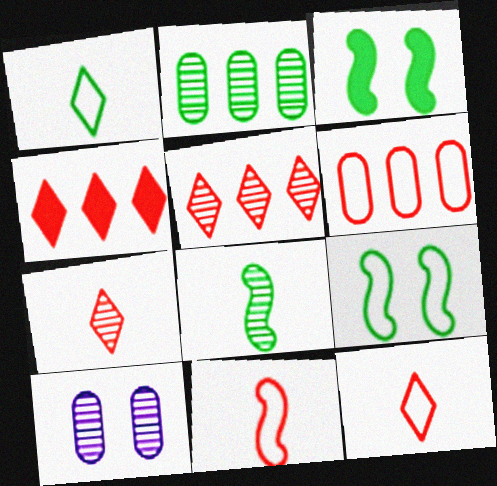[[1, 2, 3], 
[5, 8, 10]]